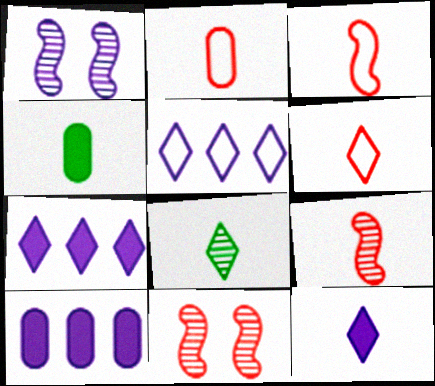[[2, 3, 6], 
[4, 5, 11], 
[6, 8, 12]]